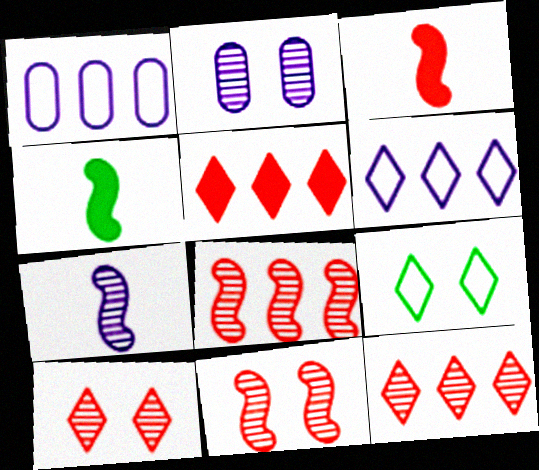[[1, 4, 10]]